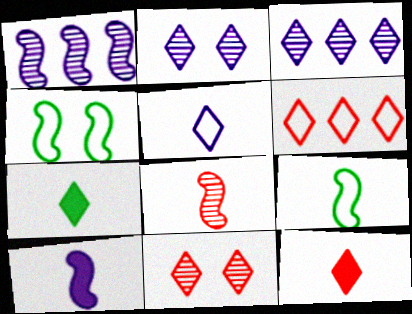[[2, 6, 7], 
[6, 11, 12], 
[8, 9, 10]]